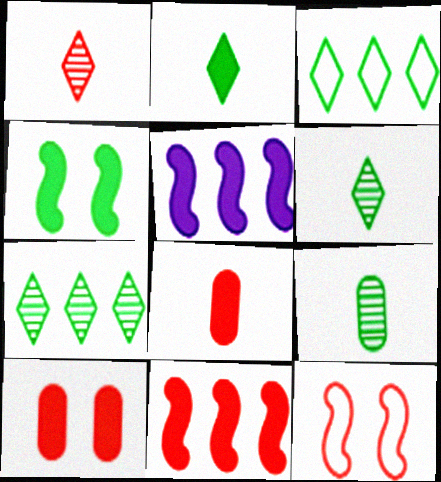[[2, 5, 10], 
[3, 4, 9]]